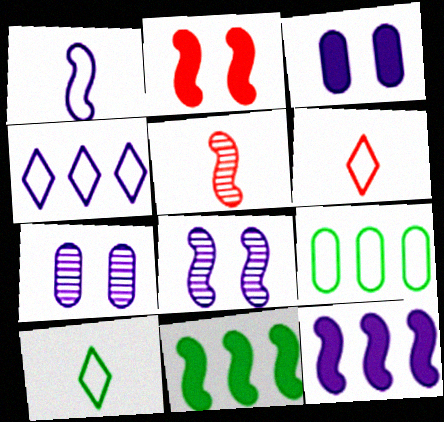[[1, 8, 12], 
[6, 7, 11]]